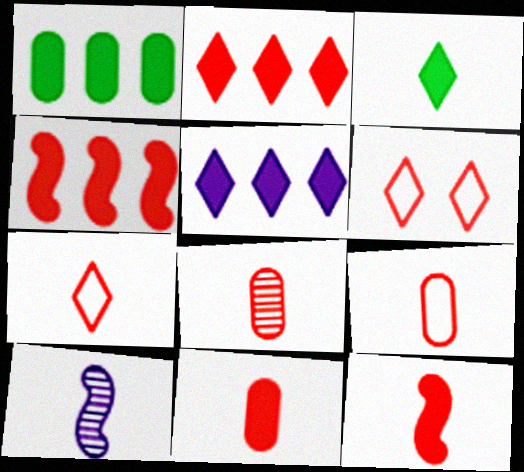[[1, 4, 5], 
[1, 6, 10], 
[3, 9, 10], 
[4, 6, 8], 
[7, 8, 12], 
[8, 9, 11]]